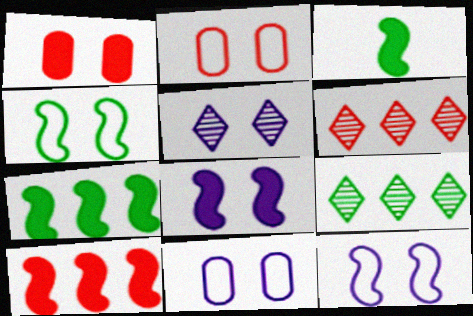[[1, 4, 5], 
[3, 6, 11], 
[3, 8, 10], 
[5, 8, 11]]